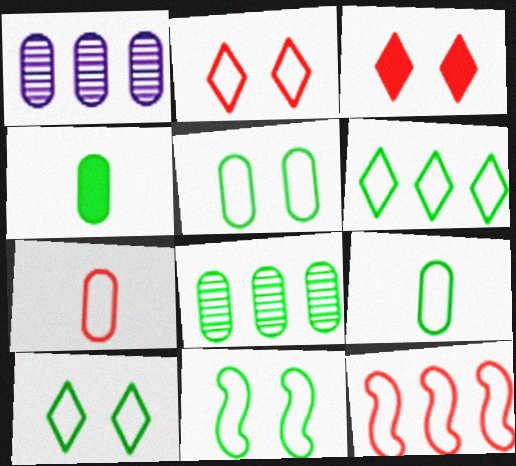[[2, 7, 12], 
[4, 5, 8], 
[5, 10, 11], 
[6, 9, 11]]